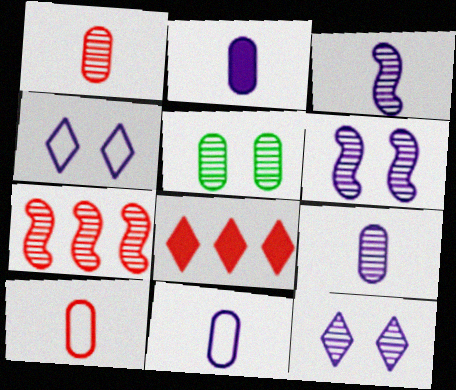[[2, 9, 11]]